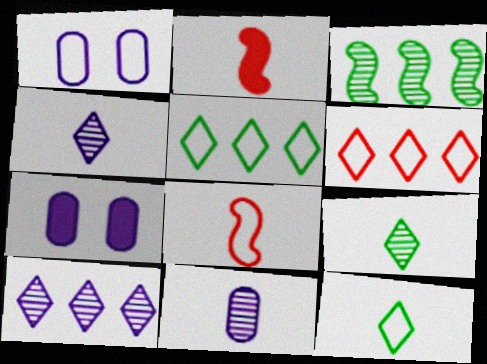[[1, 5, 8], 
[2, 11, 12]]